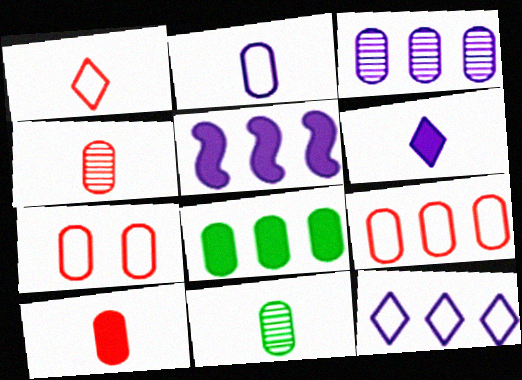[[2, 10, 11], 
[3, 5, 12], 
[3, 8, 9]]